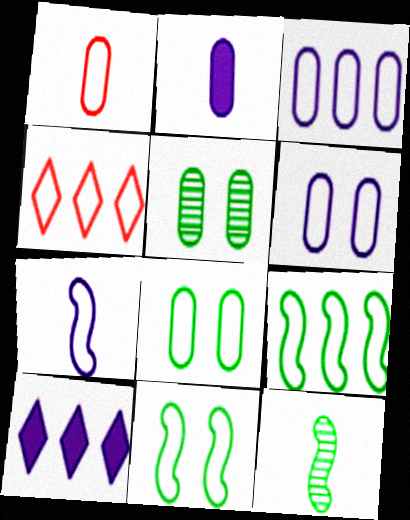[[1, 3, 8], 
[3, 4, 9], 
[4, 7, 8]]